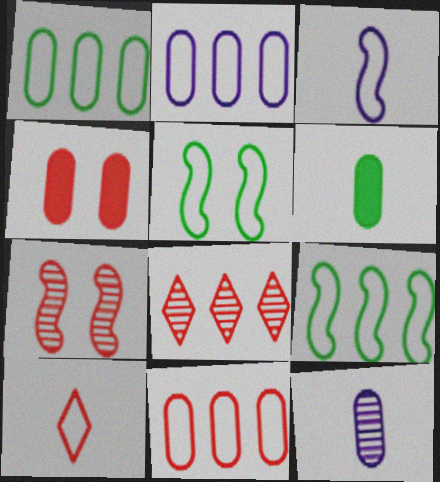[[1, 2, 11], 
[1, 4, 12], 
[2, 5, 10]]